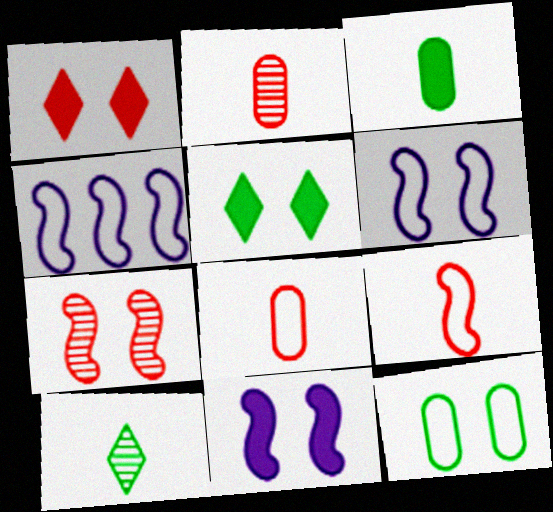[[2, 4, 5]]